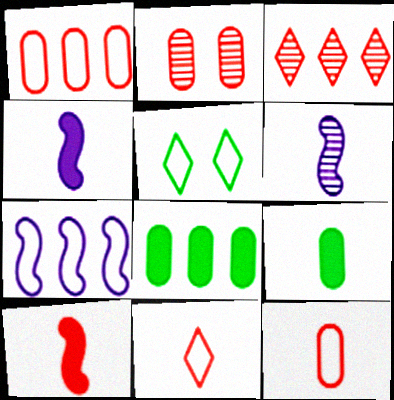[[3, 7, 8], 
[5, 7, 12], 
[6, 9, 11]]